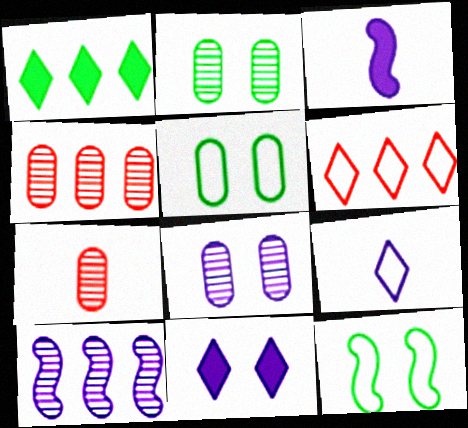[[2, 3, 6]]